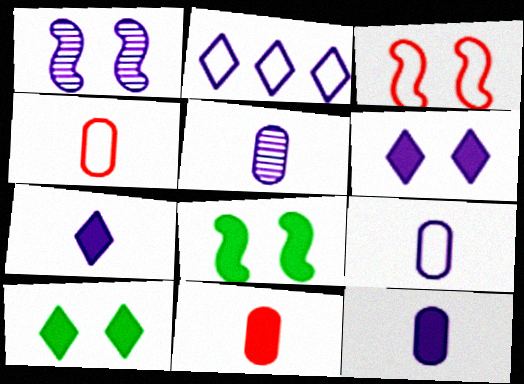[[1, 2, 12], 
[1, 3, 8], 
[5, 9, 12]]